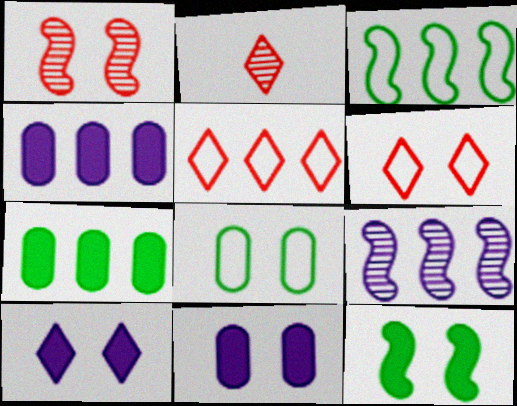[[1, 8, 10], 
[2, 3, 11], 
[5, 7, 9]]